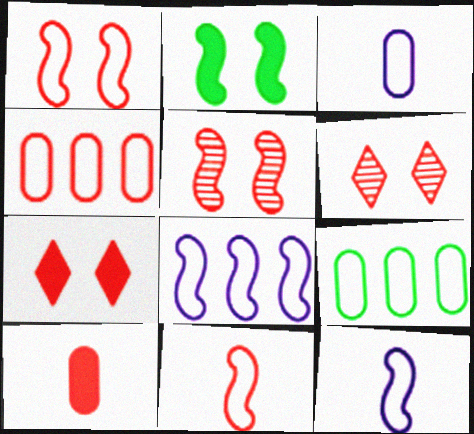[]